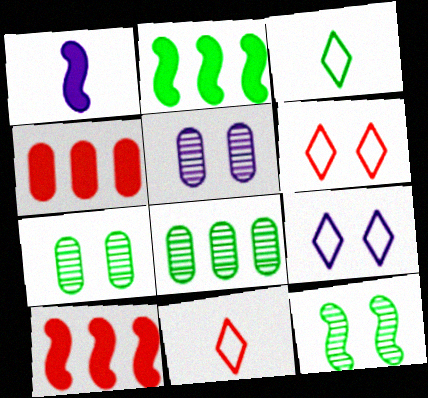[[1, 6, 8], 
[2, 3, 7], 
[2, 5, 11], 
[3, 5, 10]]